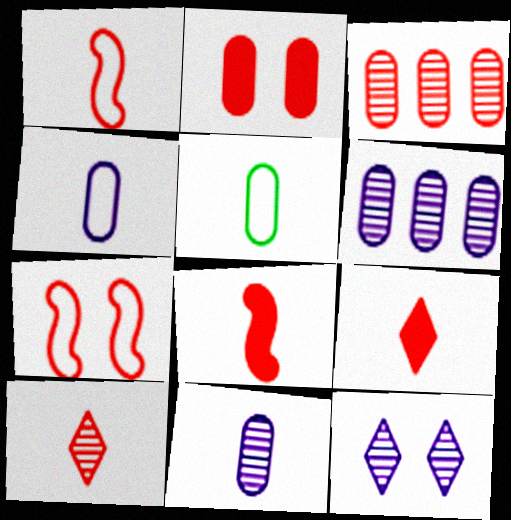[[2, 5, 6], 
[3, 7, 9]]